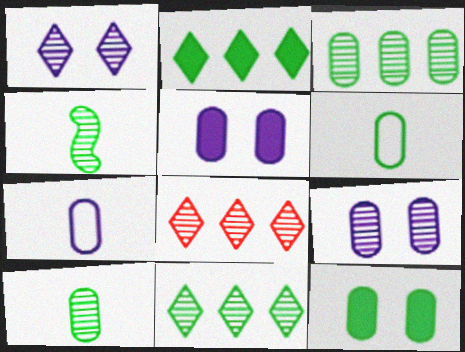[[3, 6, 12], 
[4, 8, 9]]